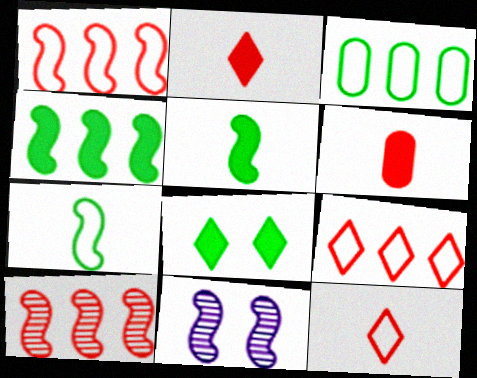[[1, 5, 11], 
[2, 3, 11]]